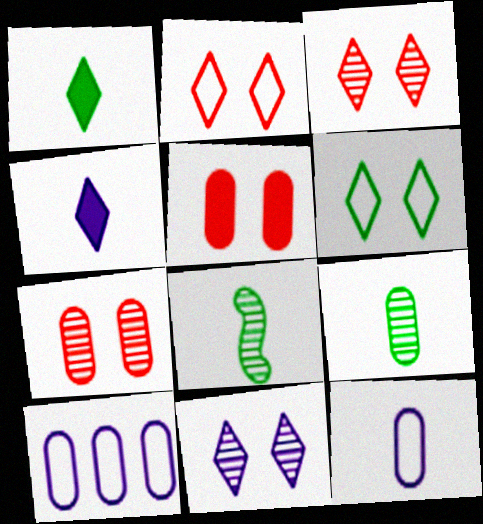[[5, 9, 10]]